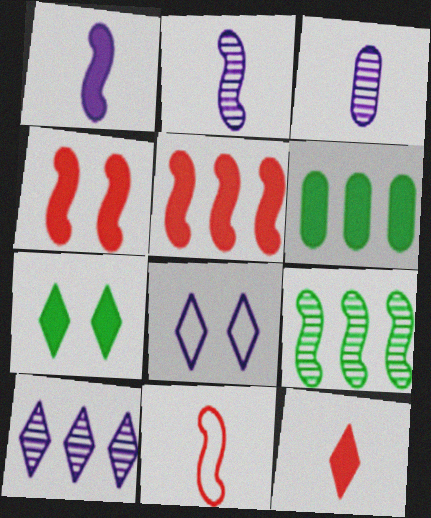[]